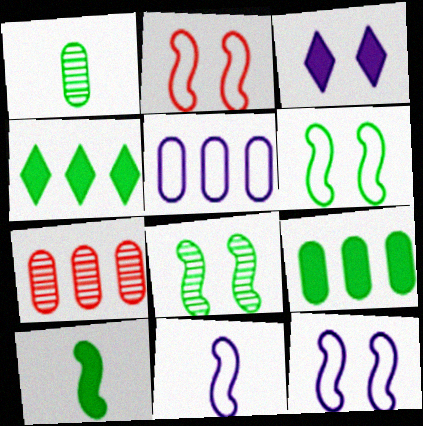[[1, 4, 6], 
[2, 6, 12], 
[5, 7, 9]]